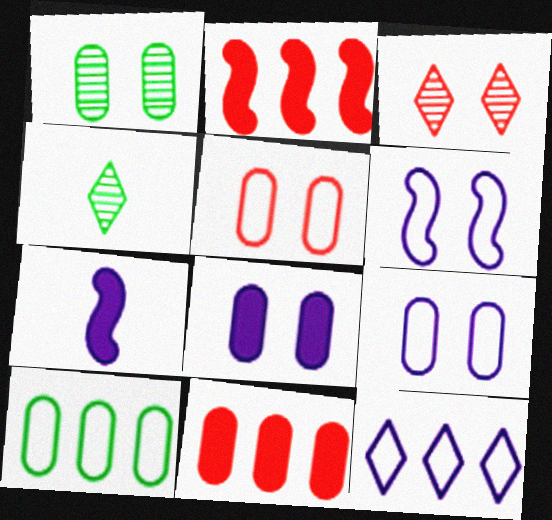[[1, 5, 8], 
[2, 4, 9], 
[3, 7, 10], 
[4, 6, 11]]